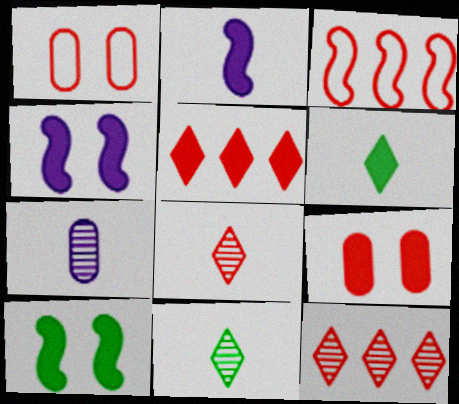[[3, 8, 9]]